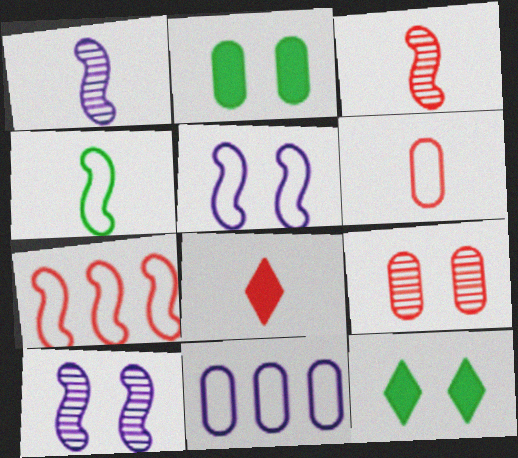[[3, 6, 8], 
[3, 11, 12], 
[4, 5, 7], 
[5, 9, 12], 
[7, 8, 9]]